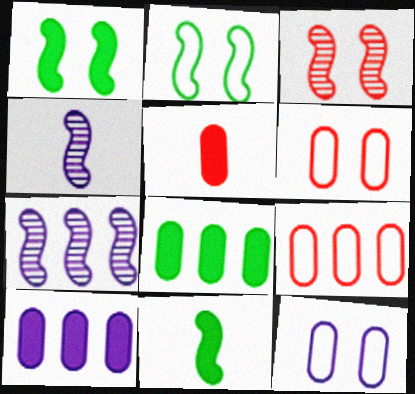[]